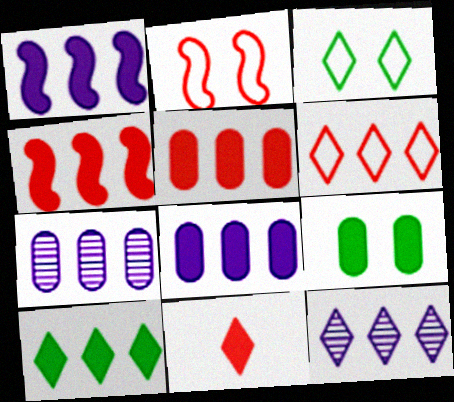[[1, 5, 10], 
[1, 9, 11], 
[3, 11, 12], 
[4, 8, 10], 
[6, 10, 12]]